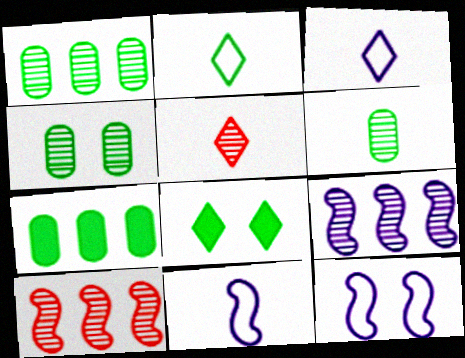[[1, 4, 6], 
[4, 5, 9], 
[5, 7, 12]]